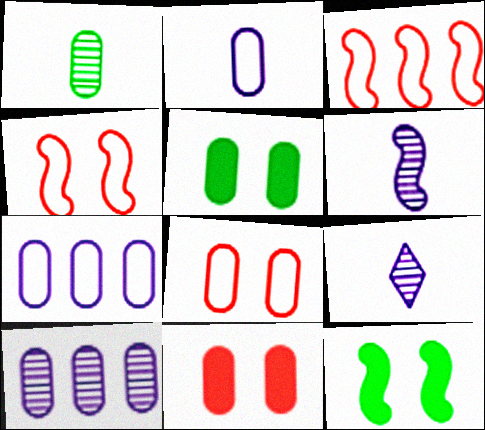[[1, 7, 11], 
[3, 5, 9], 
[3, 6, 12]]